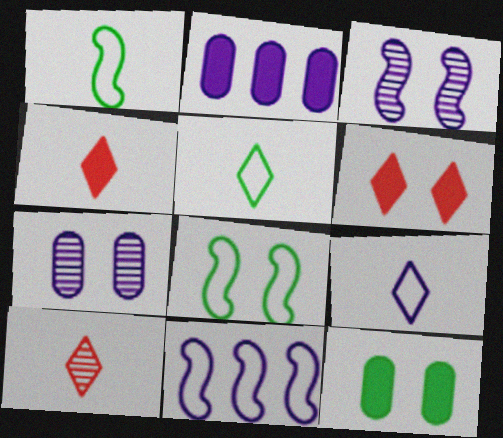[[2, 3, 9], 
[2, 8, 10], 
[6, 7, 8], 
[10, 11, 12]]